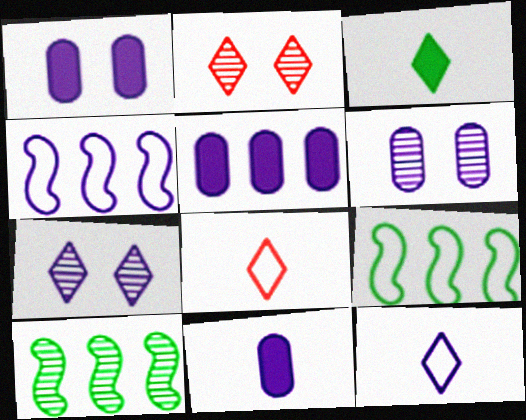[[1, 5, 11], 
[1, 8, 10], 
[2, 9, 11], 
[4, 7, 11]]